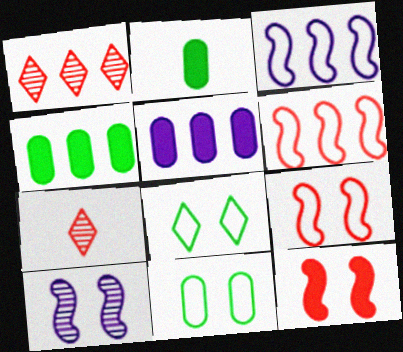[[1, 3, 4]]